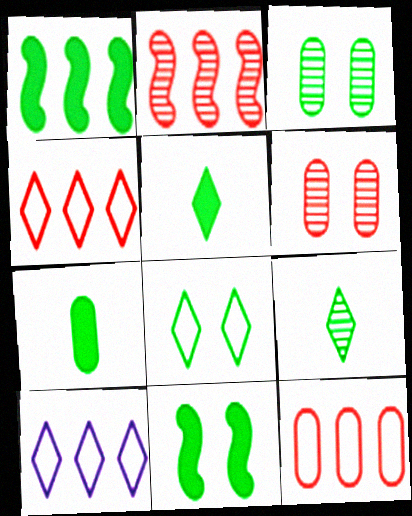[[3, 8, 11]]